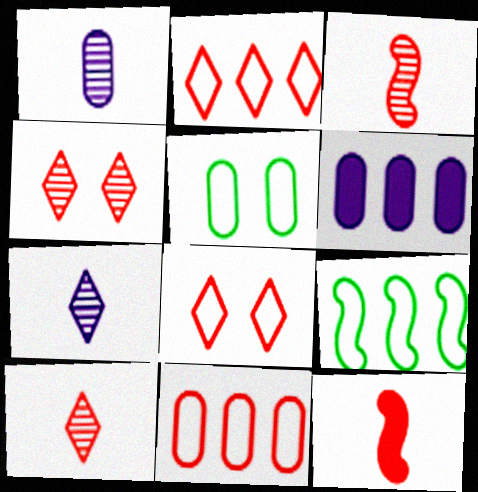[[4, 11, 12]]